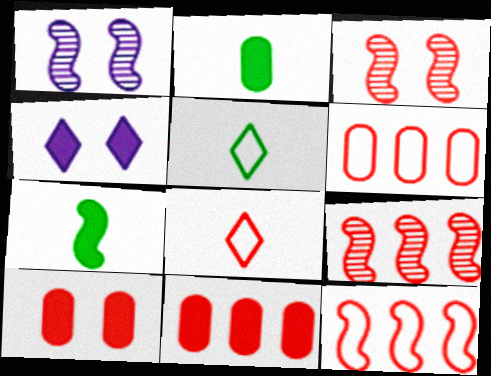[[1, 5, 11], 
[1, 7, 12], 
[3, 8, 11], 
[4, 7, 11], 
[8, 9, 10]]